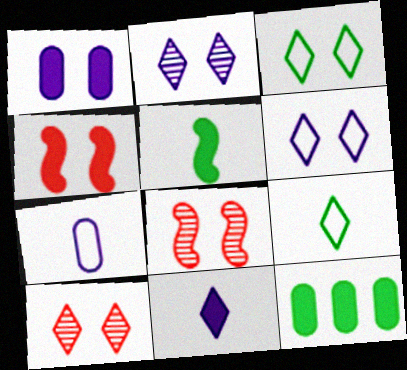[[1, 3, 8], 
[4, 11, 12]]